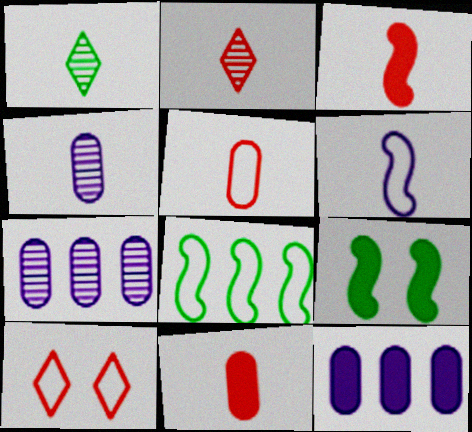[[1, 6, 11], 
[2, 3, 5]]